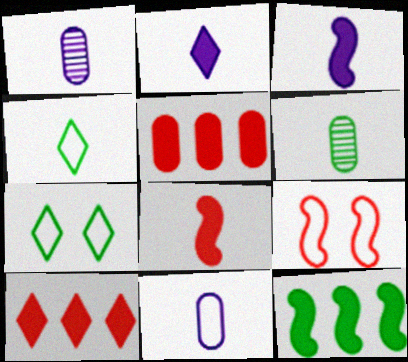[[1, 4, 8], 
[6, 7, 12]]